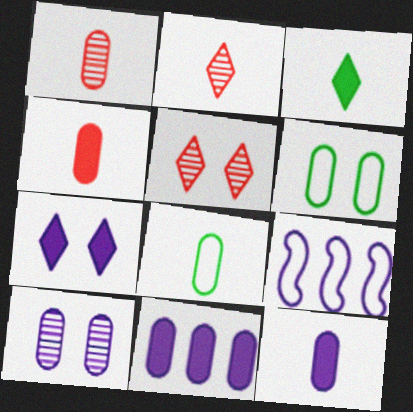[[1, 6, 11], 
[1, 8, 12]]